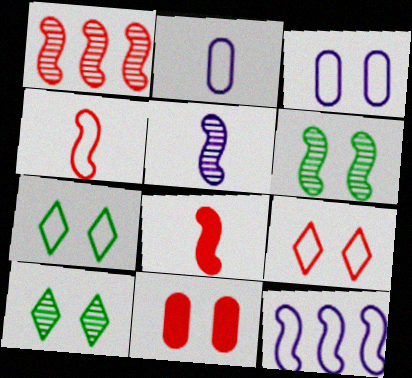[[1, 5, 6], 
[6, 8, 12]]